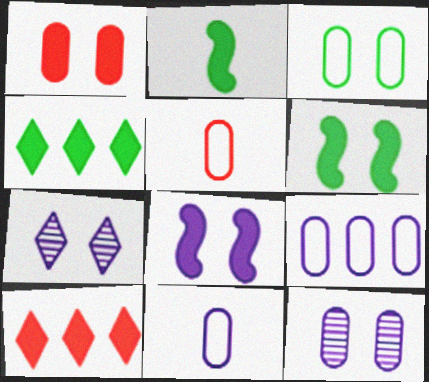[[1, 3, 12], 
[3, 5, 9]]